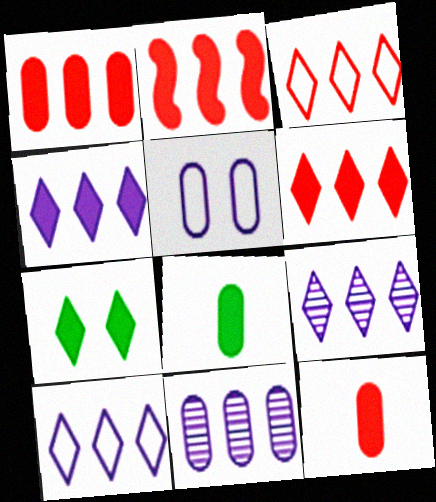[[1, 2, 6], 
[4, 9, 10]]